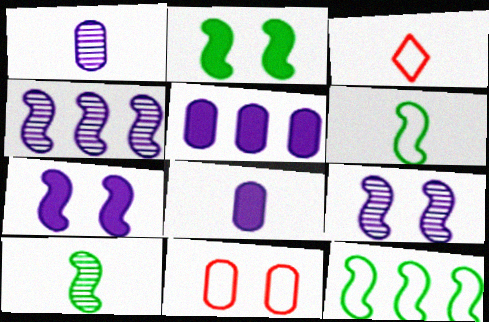[[2, 10, 12], 
[3, 8, 10]]